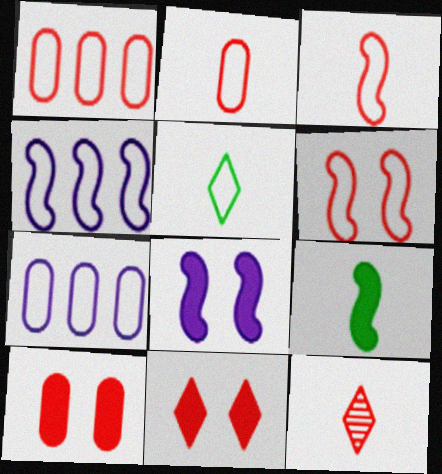[[5, 6, 7]]